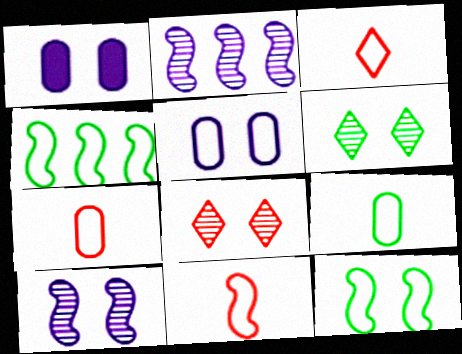[[1, 8, 12], 
[3, 4, 5], 
[3, 7, 11]]